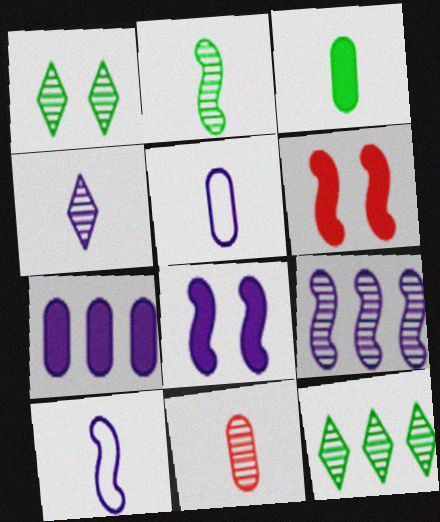[[1, 9, 11], 
[2, 4, 11], 
[3, 5, 11], 
[5, 6, 12], 
[8, 9, 10]]